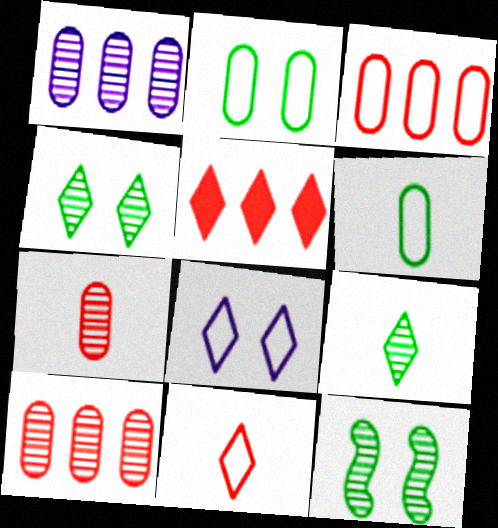[[5, 8, 9]]